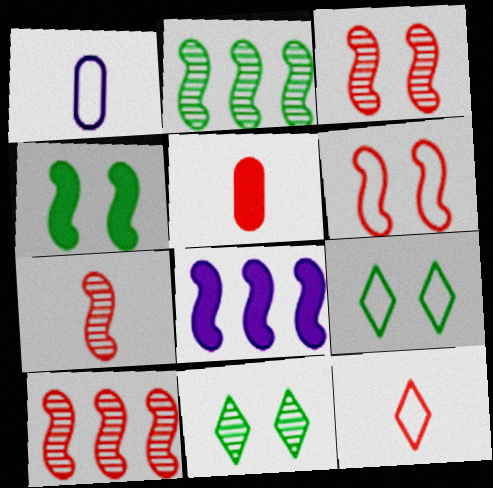[[3, 7, 10], 
[5, 7, 12]]